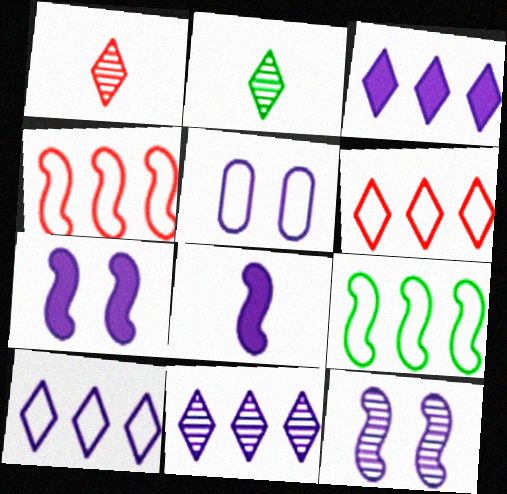[[3, 10, 11], 
[5, 8, 11]]